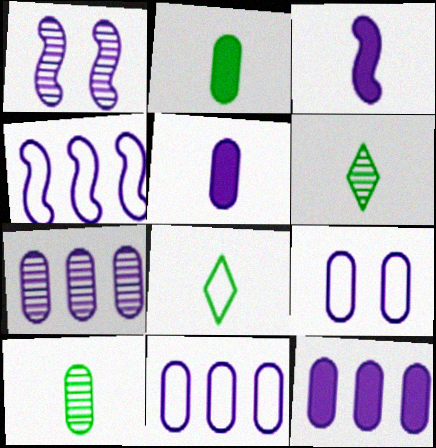[[1, 3, 4], 
[5, 7, 9], 
[7, 11, 12]]